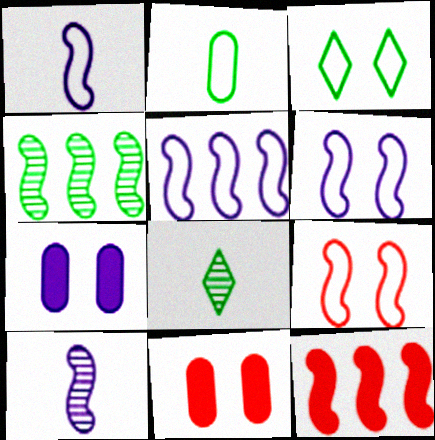[[1, 5, 6], 
[4, 5, 12], 
[5, 8, 11]]